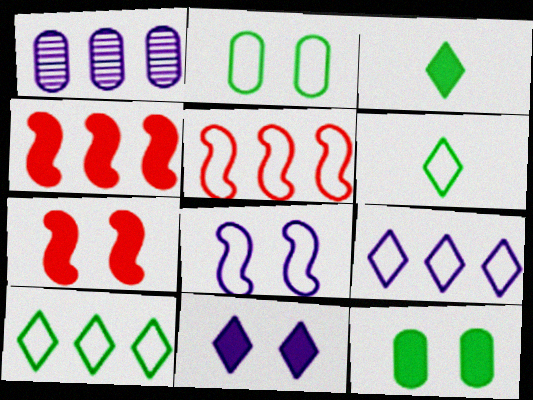[[1, 4, 10], 
[1, 6, 7], 
[7, 11, 12]]